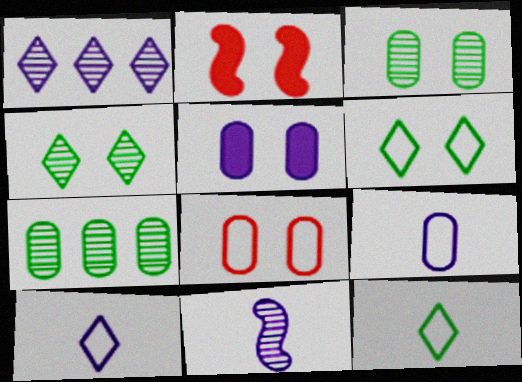[[2, 7, 10], 
[3, 5, 8]]